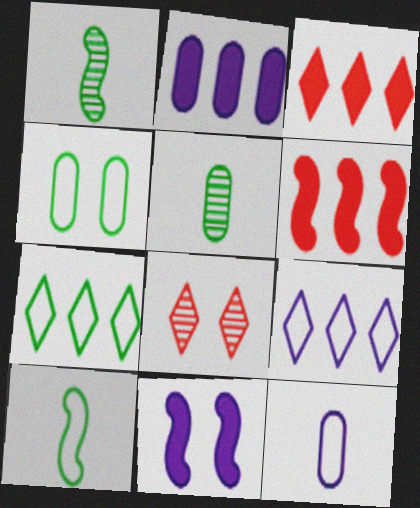[[2, 8, 10], 
[4, 7, 10], 
[4, 8, 11]]